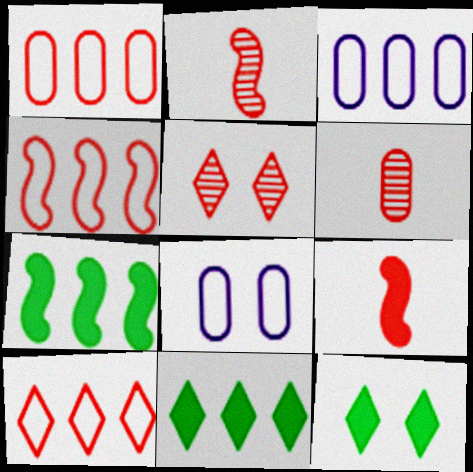[[1, 4, 10], 
[1, 5, 9], 
[2, 3, 12], 
[2, 8, 11]]